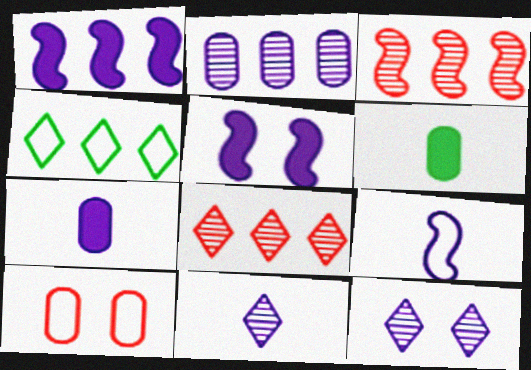[[2, 6, 10], 
[4, 9, 10], 
[7, 9, 11]]